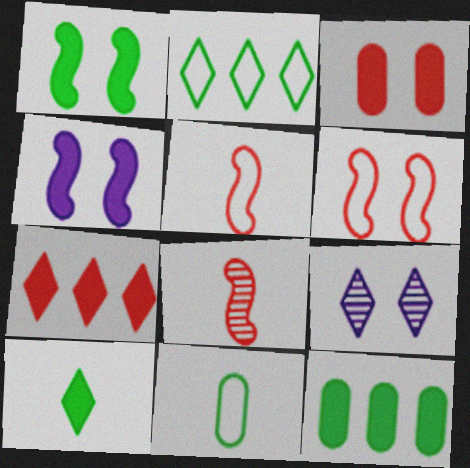[[1, 10, 12], 
[5, 9, 12]]